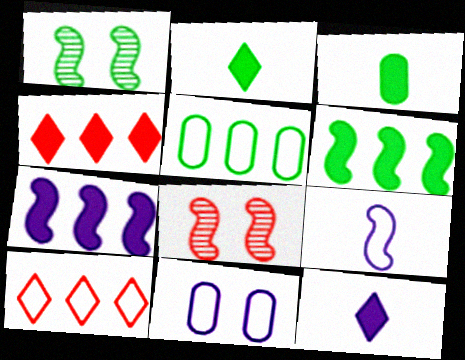[[1, 2, 5], 
[5, 8, 12], 
[6, 8, 9]]